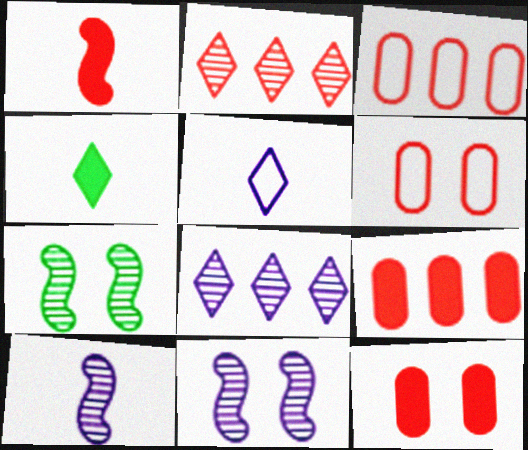[[1, 2, 6], 
[3, 4, 11], 
[5, 7, 9]]